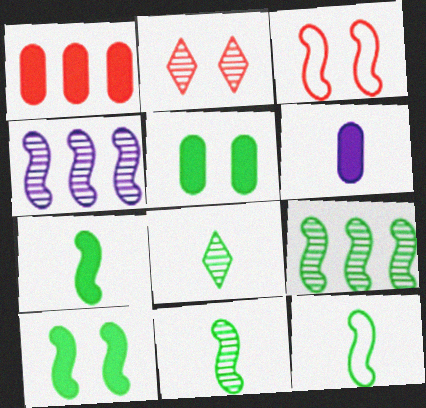[[1, 5, 6], 
[3, 4, 7], 
[7, 11, 12], 
[9, 10, 12]]